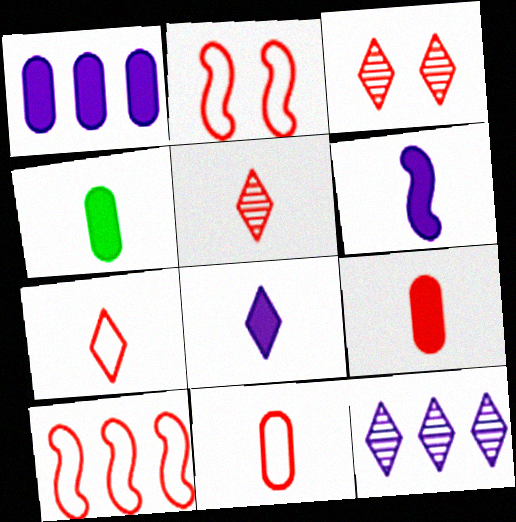[[2, 4, 12], 
[3, 9, 10]]